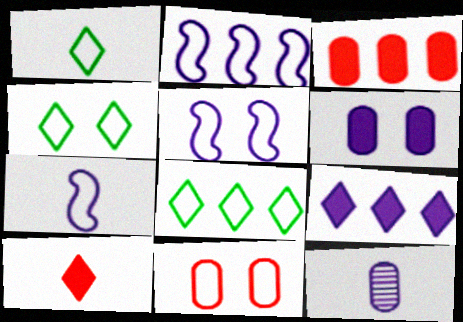[[1, 2, 11], 
[1, 4, 8], 
[2, 5, 7], 
[4, 5, 11], 
[5, 9, 12], 
[7, 8, 11]]